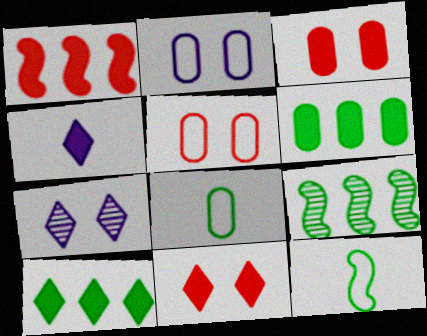[[1, 7, 8], 
[4, 5, 9], 
[4, 10, 11]]